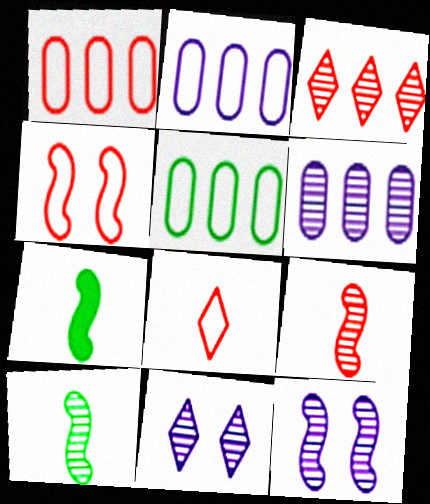[[1, 2, 5], 
[1, 4, 8], 
[1, 7, 11]]